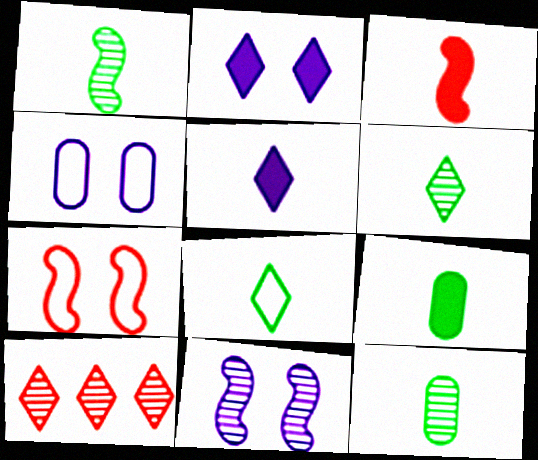[[1, 6, 12], 
[1, 8, 9], 
[2, 4, 11], 
[2, 8, 10], 
[3, 5, 9], 
[10, 11, 12]]